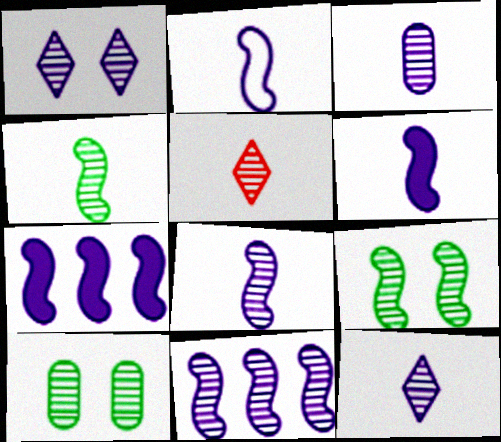[[1, 3, 11], 
[2, 6, 8], 
[3, 4, 5], 
[3, 8, 12], 
[5, 10, 11]]